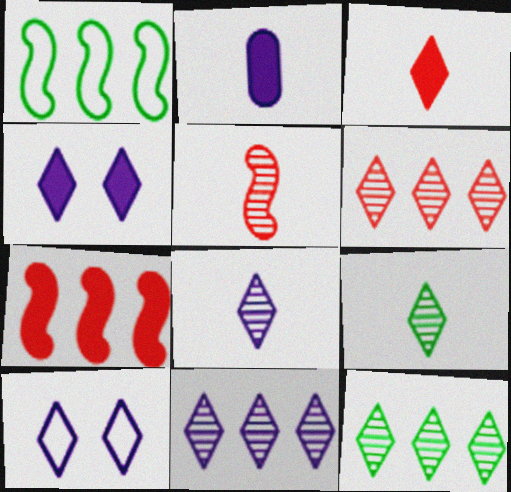[[3, 10, 12], 
[6, 11, 12]]